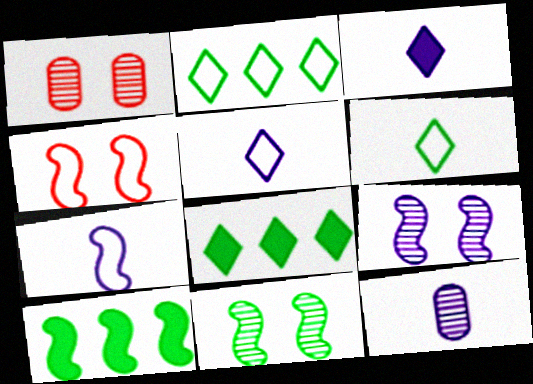[[1, 5, 10], 
[1, 7, 8], 
[3, 7, 12], 
[4, 8, 12]]